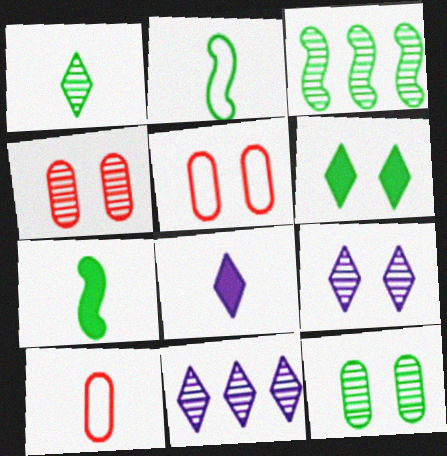[[1, 3, 12], 
[3, 5, 8], 
[5, 7, 11]]